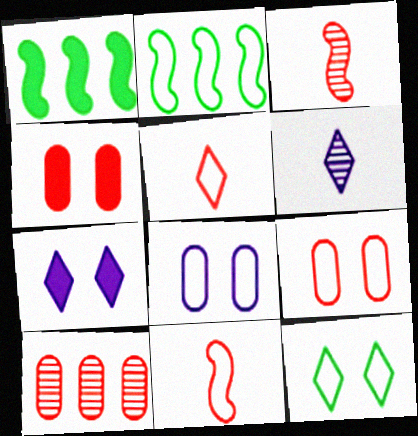[[1, 6, 9], 
[2, 4, 6], 
[2, 5, 8]]